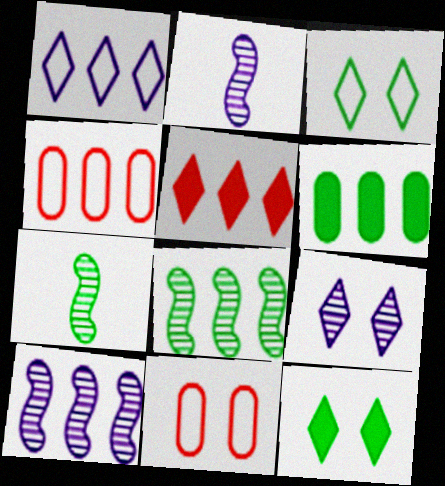[[2, 4, 12], 
[3, 6, 7]]